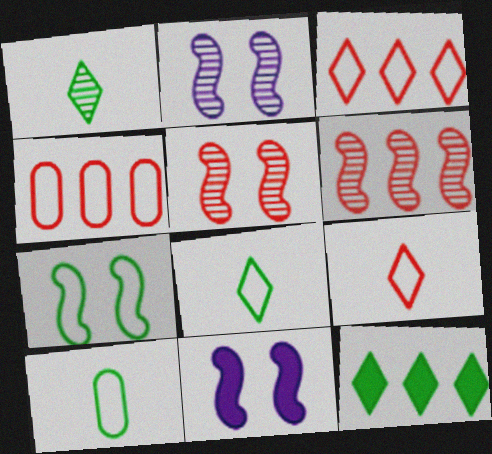[[1, 4, 11], 
[5, 7, 11]]